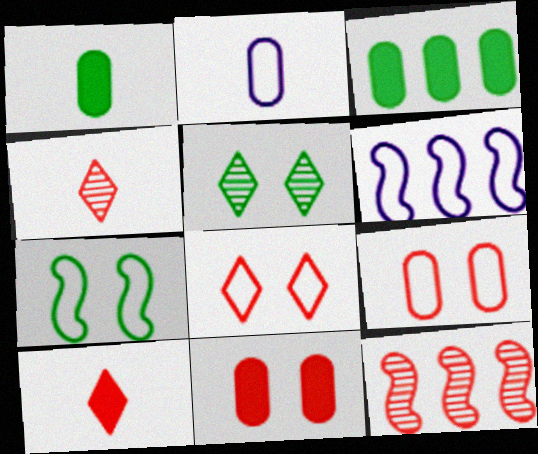[[9, 10, 12]]